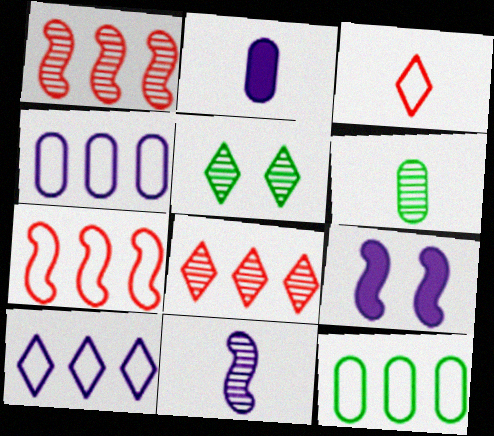[[2, 5, 7], 
[7, 10, 12]]